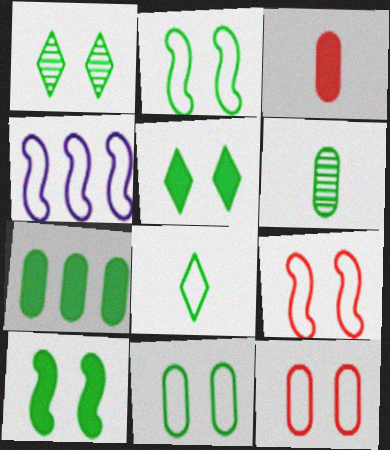[[1, 3, 4], 
[1, 10, 11], 
[4, 8, 12], 
[6, 7, 11]]